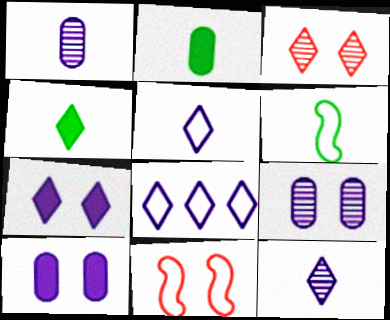[[3, 4, 8], 
[7, 8, 12]]